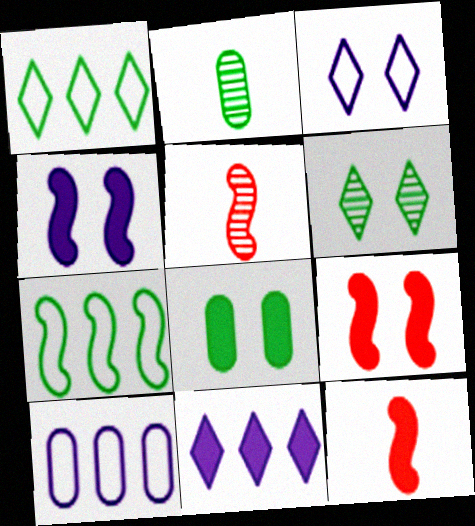[[4, 5, 7], 
[6, 10, 12], 
[8, 11, 12]]